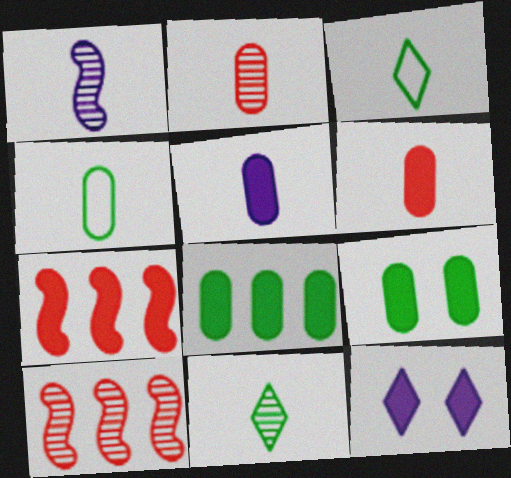[[1, 2, 11], 
[1, 3, 6], 
[2, 4, 5], 
[4, 10, 12]]